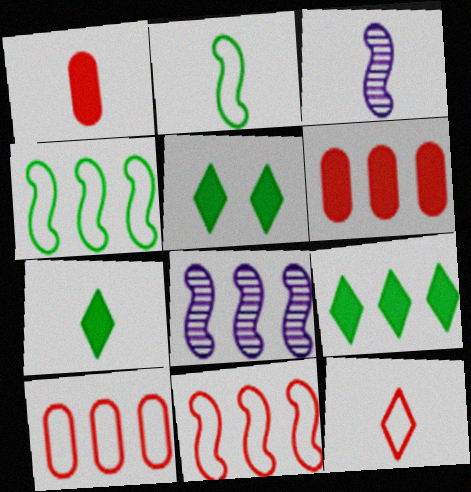[[3, 5, 10], 
[5, 7, 9], 
[8, 9, 10]]